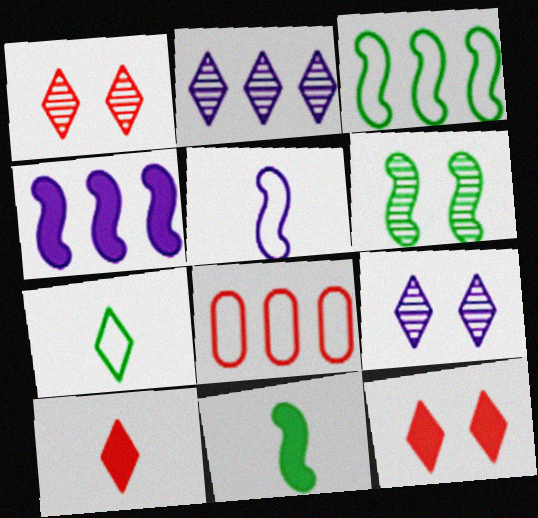[[2, 7, 12], 
[3, 6, 11], 
[8, 9, 11]]